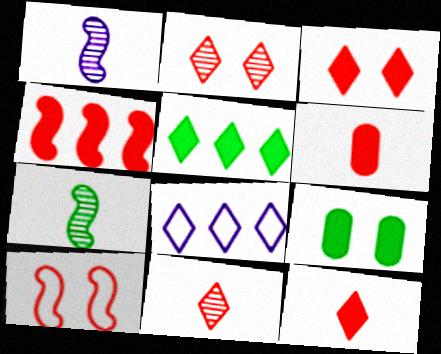[[3, 4, 6]]